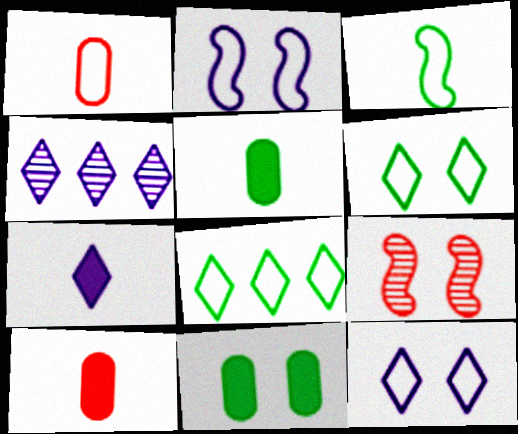[[1, 2, 8], 
[4, 7, 12], 
[9, 11, 12]]